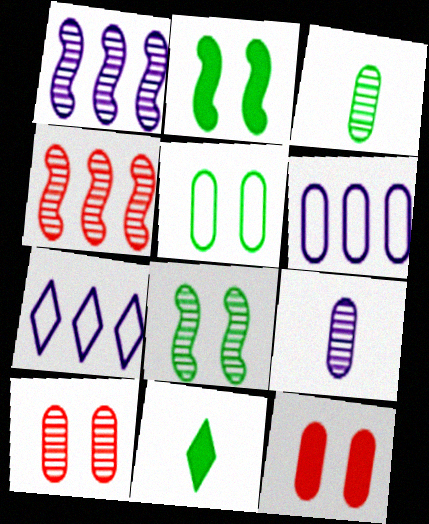[[3, 6, 12]]